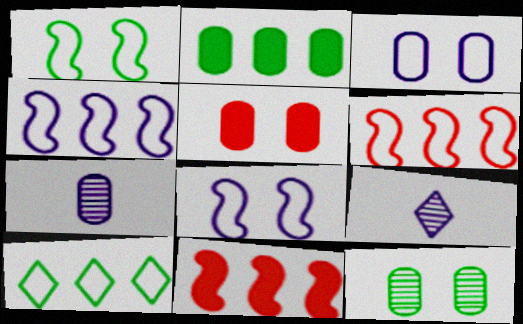[[3, 5, 12]]